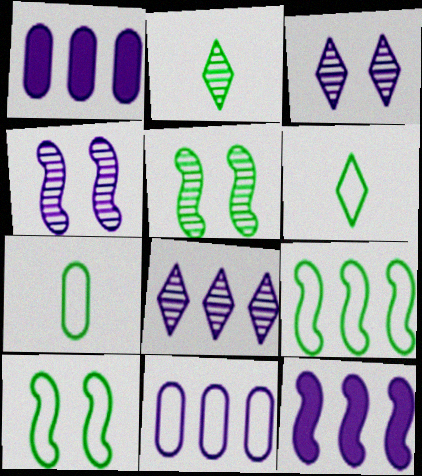[[8, 11, 12]]